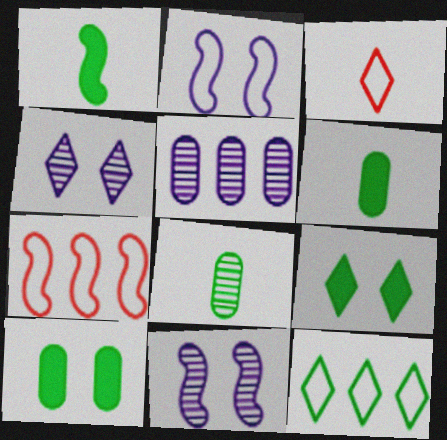[[1, 7, 11], 
[4, 6, 7]]